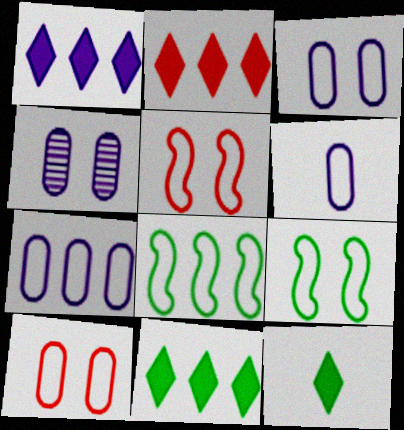[[1, 2, 11], 
[3, 6, 7]]